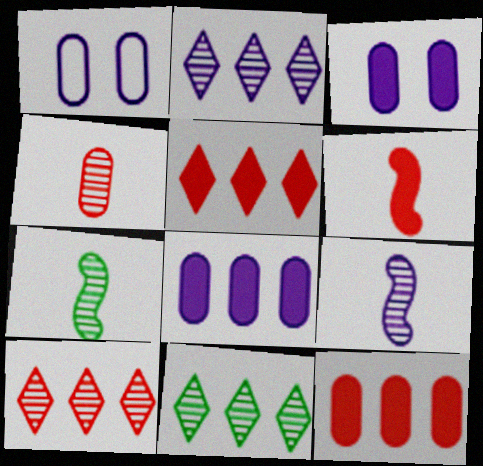[[1, 5, 7], 
[1, 6, 11], 
[2, 10, 11]]